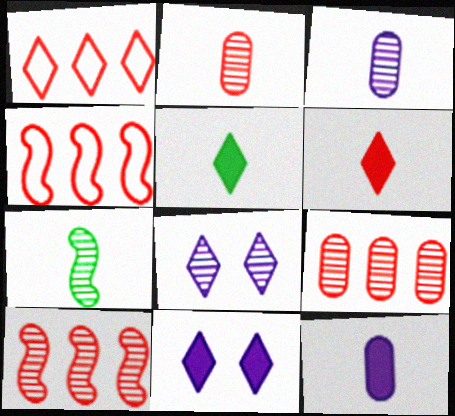[[1, 5, 8], 
[7, 8, 9]]